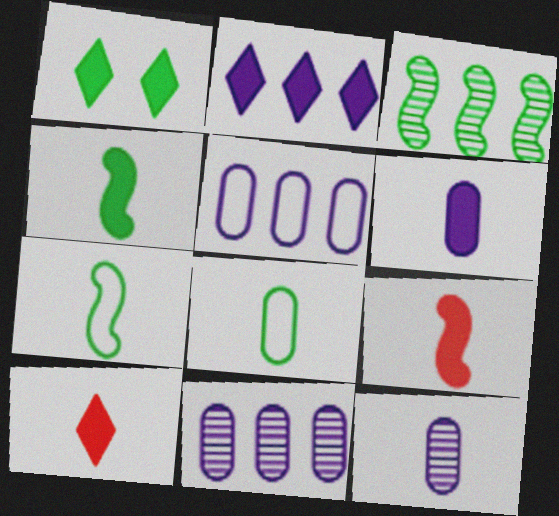[[1, 2, 10], 
[1, 3, 8], 
[4, 6, 10], 
[7, 10, 12]]